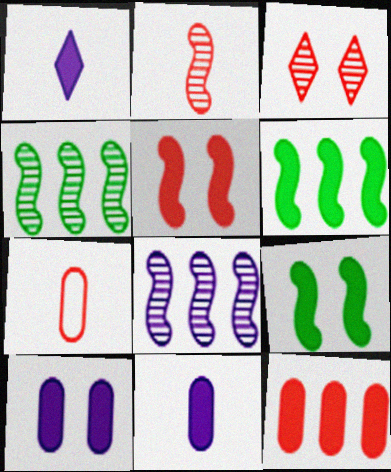[[1, 9, 12]]